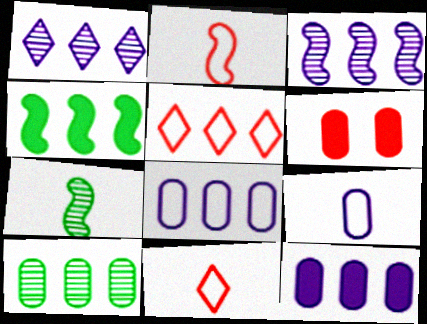[[6, 9, 10]]